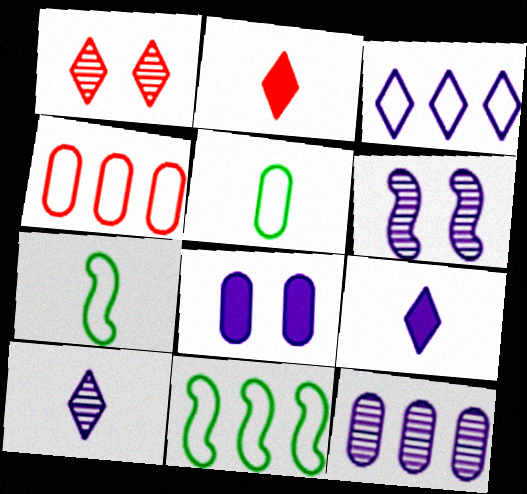[[3, 4, 11], 
[6, 10, 12]]